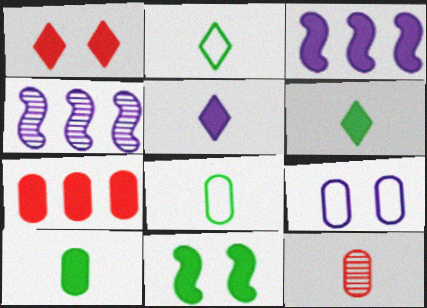[[1, 3, 10], 
[1, 4, 8], 
[4, 5, 9], 
[5, 7, 11]]